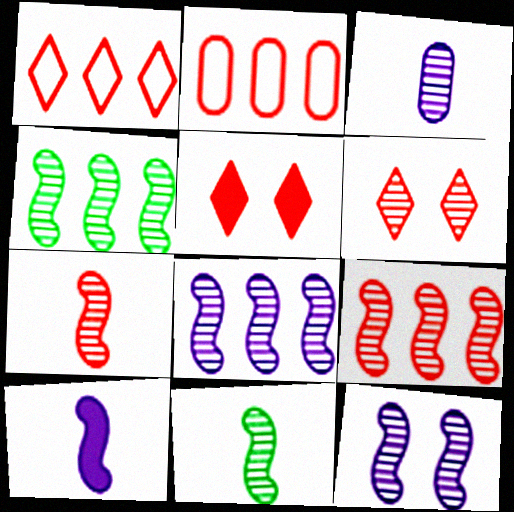[[2, 5, 7], 
[3, 4, 6], 
[4, 7, 12], 
[4, 8, 9], 
[9, 11, 12]]